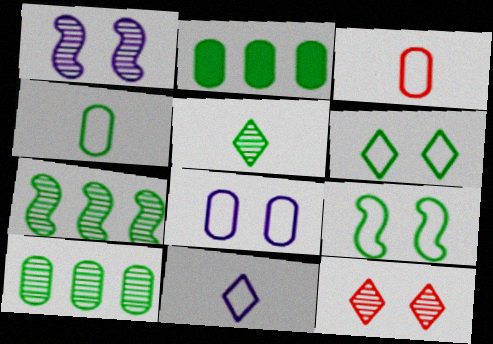[[2, 5, 9]]